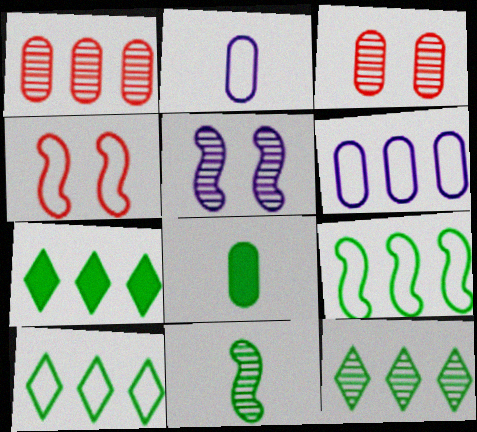[[2, 4, 10], 
[3, 6, 8], 
[7, 10, 12]]